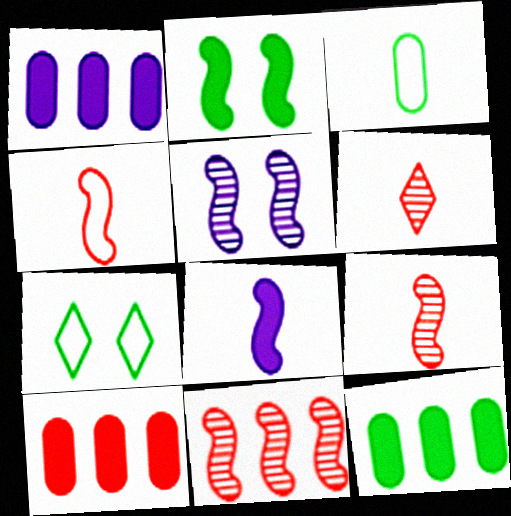[[1, 7, 9], 
[1, 10, 12], 
[3, 6, 8]]